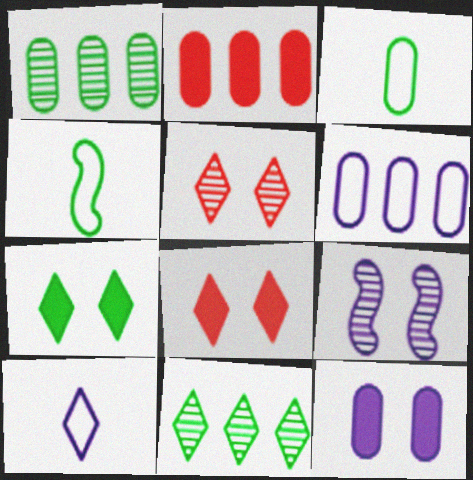[[1, 2, 6], 
[1, 4, 7], 
[8, 10, 11]]